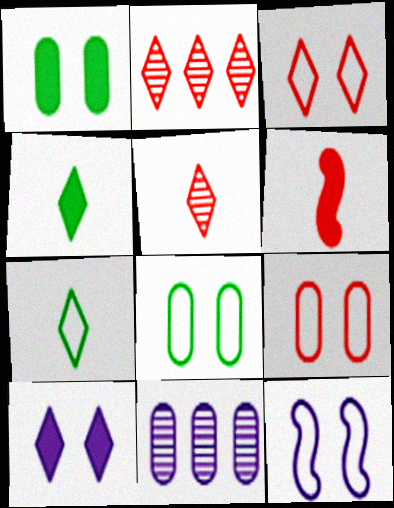[[2, 6, 9], 
[2, 7, 10], 
[3, 8, 12]]